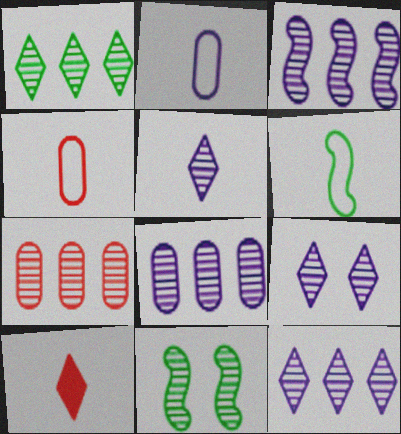[[1, 3, 7], 
[3, 8, 12], 
[5, 7, 11], 
[5, 9, 12]]